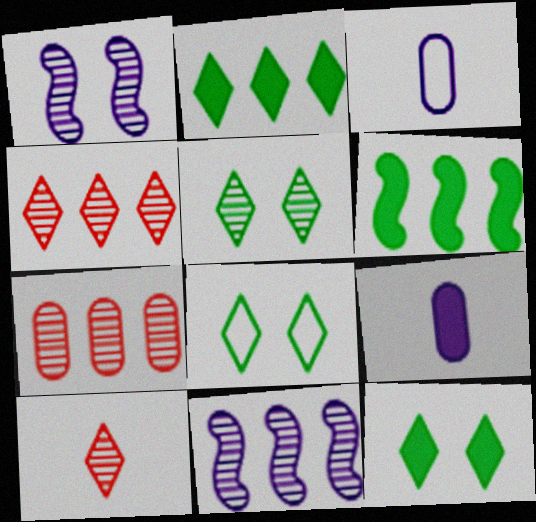[[5, 8, 12]]